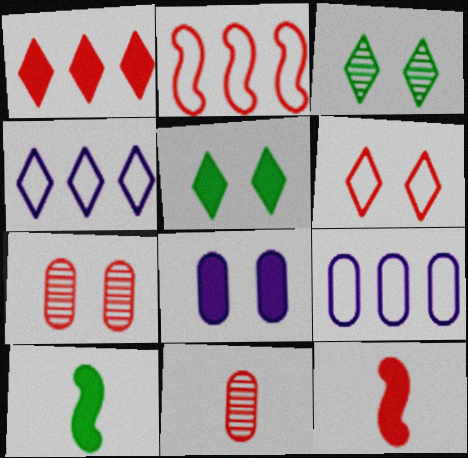[[1, 8, 10], 
[3, 9, 12], 
[4, 7, 10]]